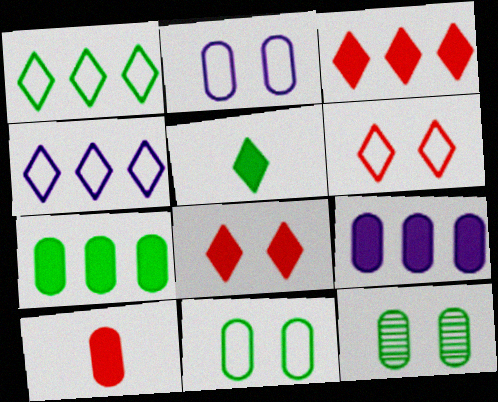[]